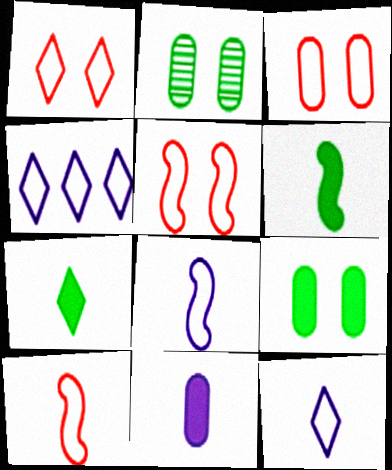[[1, 3, 5]]